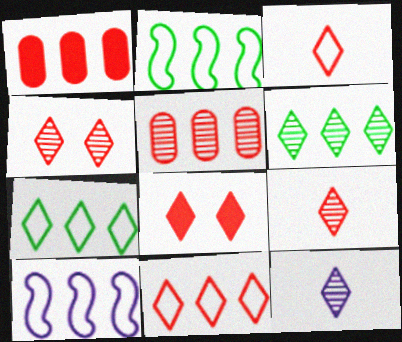[[1, 6, 10], 
[4, 6, 12], 
[7, 8, 12], 
[8, 9, 11]]